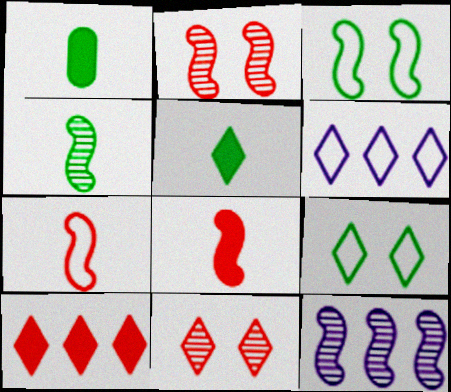[[1, 2, 6], 
[2, 4, 12], 
[3, 8, 12], 
[5, 6, 11]]